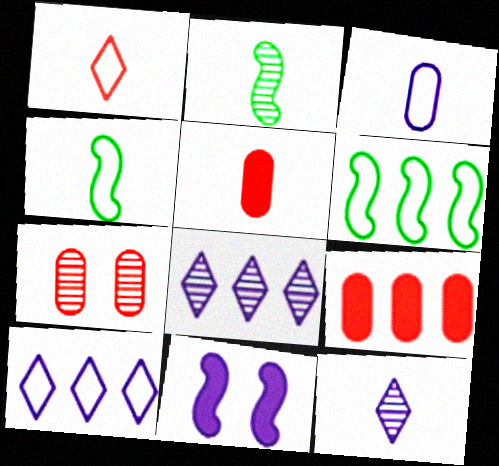[[1, 3, 4], 
[2, 7, 8], 
[3, 8, 11], 
[4, 5, 12], 
[6, 8, 9]]